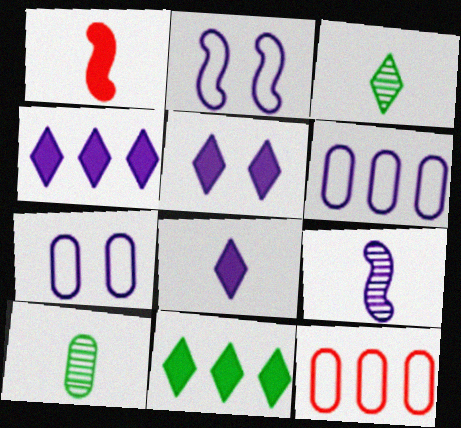[[4, 5, 8], 
[4, 7, 9], 
[5, 6, 9]]